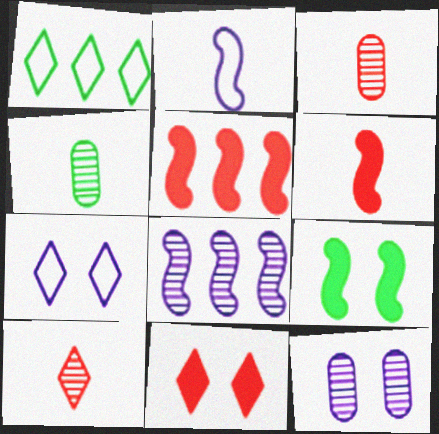[[1, 4, 9], 
[1, 6, 12], 
[4, 5, 7]]